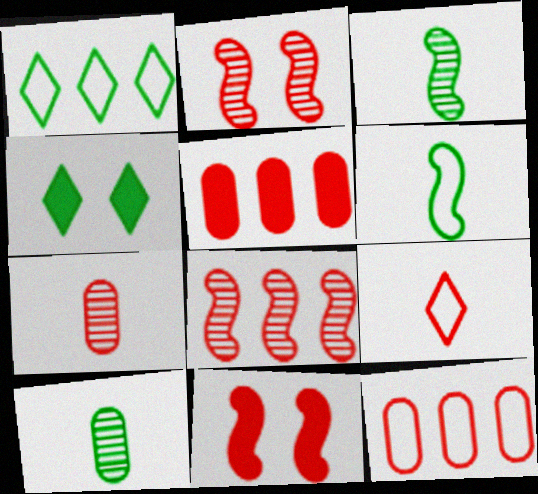[[2, 5, 9]]